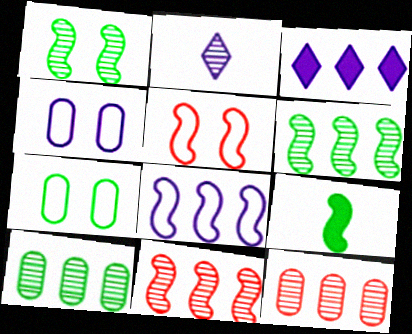[[1, 2, 12]]